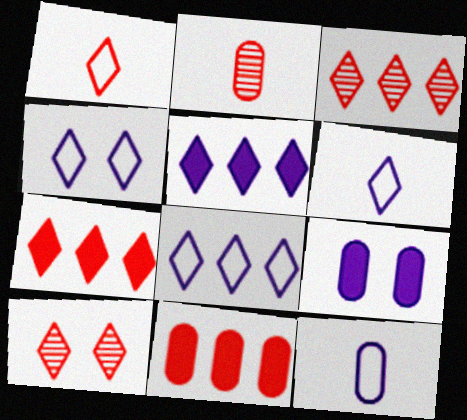[[1, 7, 10], 
[4, 6, 8]]